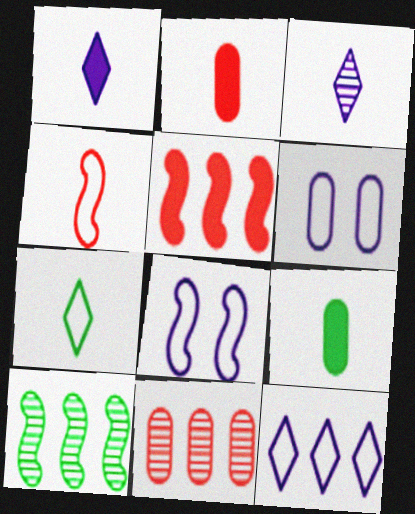[[3, 4, 9], 
[6, 9, 11]]